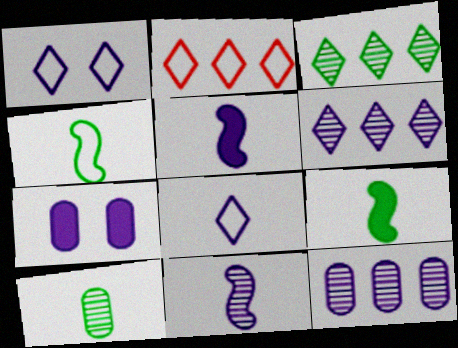[[1, 5, 12]]